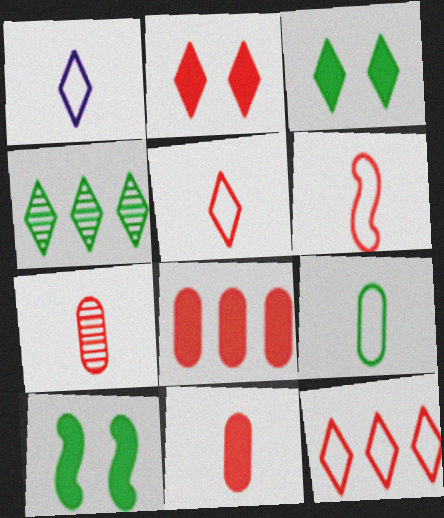[[1, 2, 4], 
[1, 6, 9], 
[4, 9, 10]]